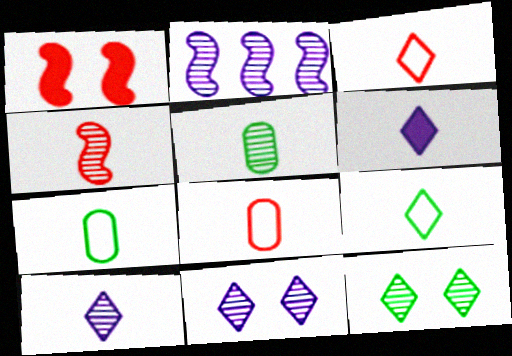[[4, 5, 10], 
[4, 6, 7]]